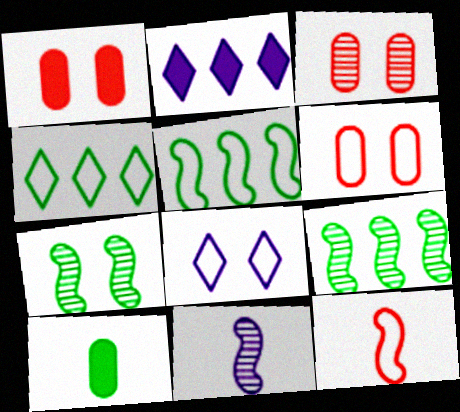[[1, 3, 6], 
[1, 4, 11], 
[1, 7, 8], 
[4, 7, 10]]